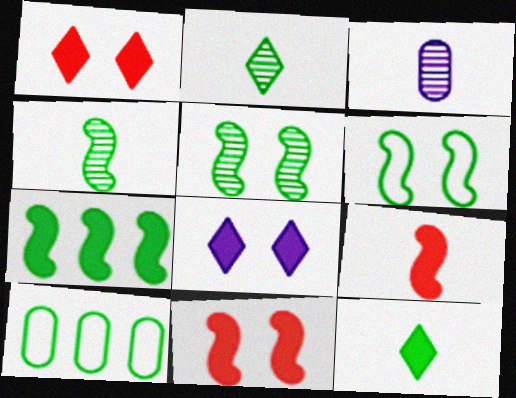[[4, 6, 7], 
[5, 10, 12]]